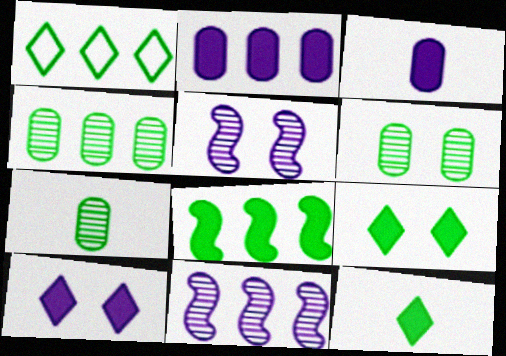[[1, 4, 8], 
[4, 6, 7]]